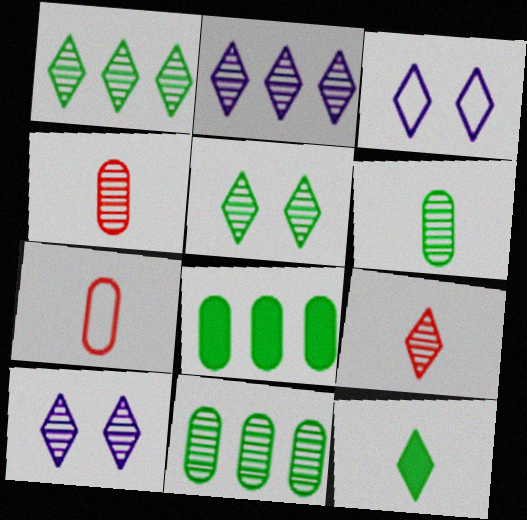[[1, 9, 10], 
[2, 5, 9]]